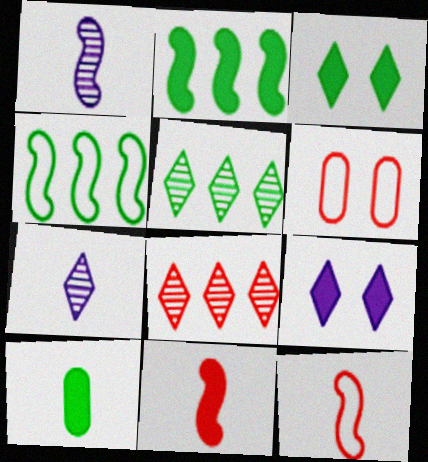[[2, 3, 10], 
[2, 6, 7], 
[6, 8, 11], 
[7, 10, 12]]